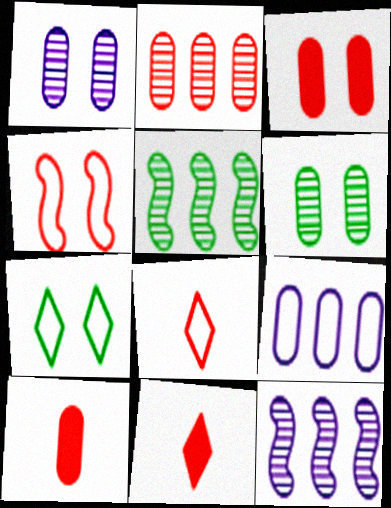[[2, 4, 11], 
[6, 9, 10], 
[7, 10, 12]]